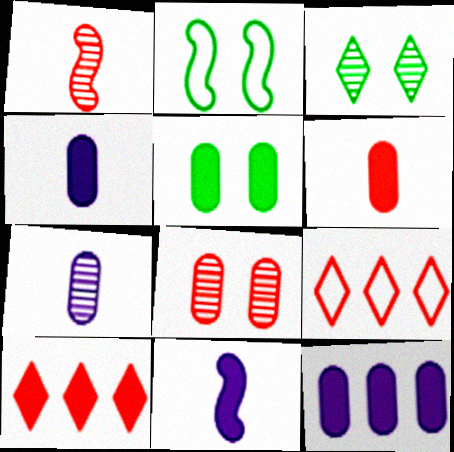[[2, 3, 5], 
[2, 7, 10], 
[5, 6, 12], 
[5, 10, 11]]